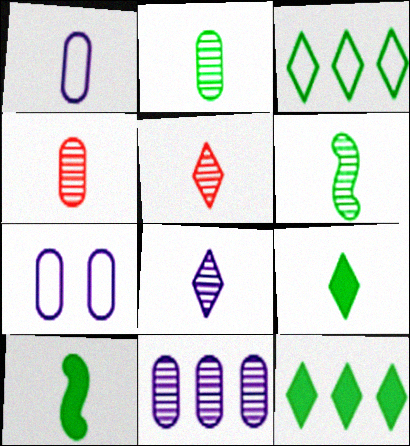[[1, 5, 10], 
[4, 6, 8]]